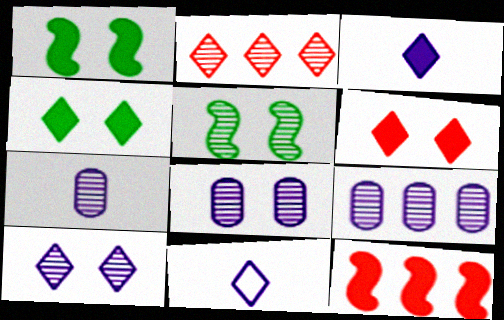[[2, 4, 11], 
[2, 5, 7], 
[7, 8, 9]]